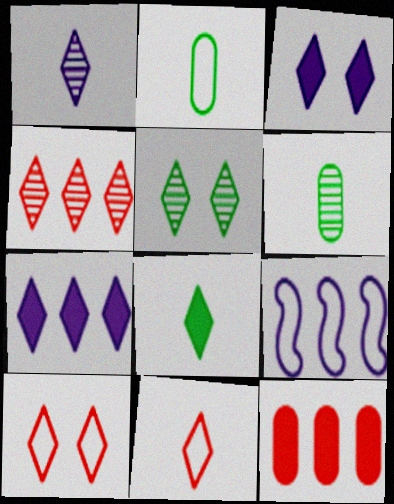[[1, 4, 5], 
[1, 8, 11], 
[2, 9, 10], 
[3, 5, 10], 
[5, 7, 11]]